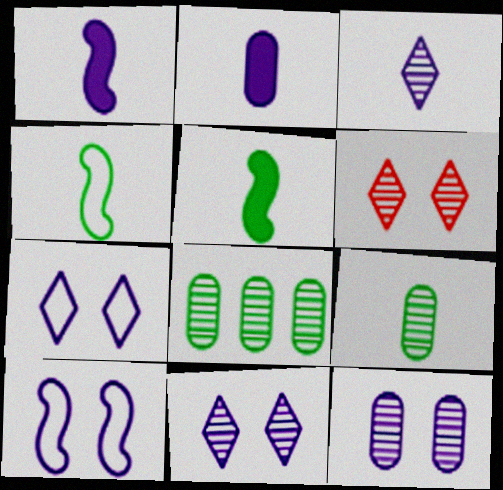[]